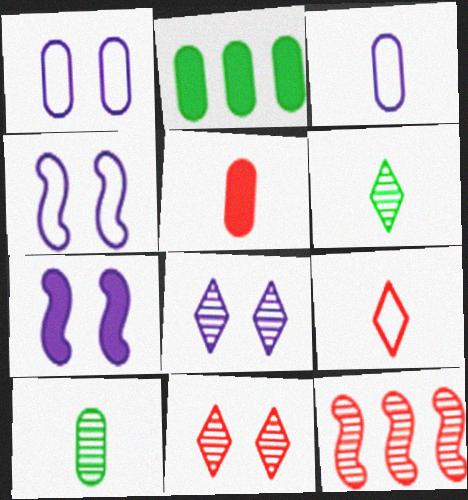[[1, 7, 8], 
[3, 5, 10], 
[8, 10, 12]]